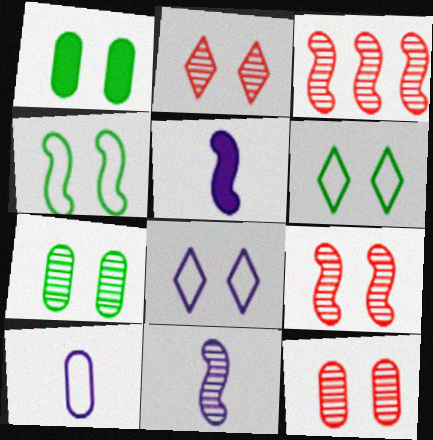[[1, 8, 9], 
[2, 9, 12], 
[3, 4, 5]]